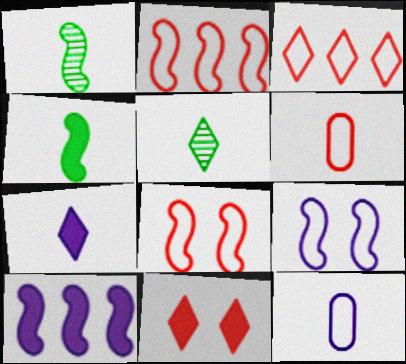[[1, 6, 7], 
[1, 8, 10], 
[3, 6, 8]]